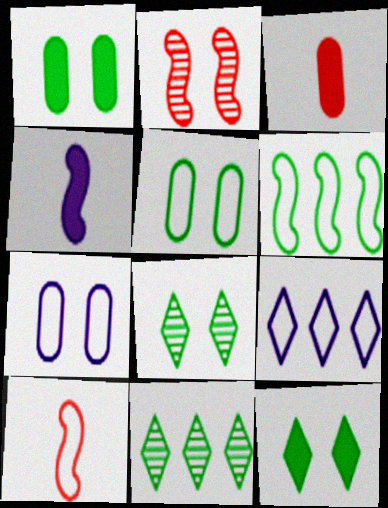[[2, 4, 6], 
[2, 7, 12], 
[5, 9, 10]]